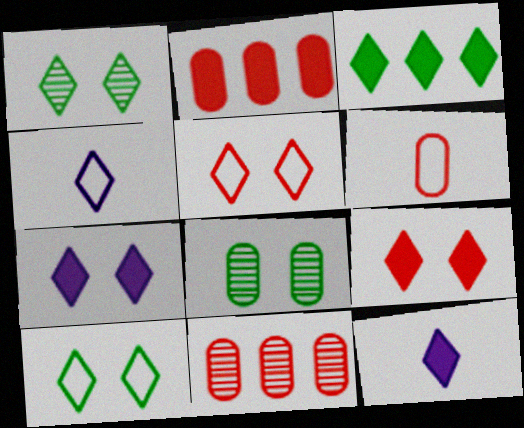[[1, 5, 7], 
[3, 9, 12]]